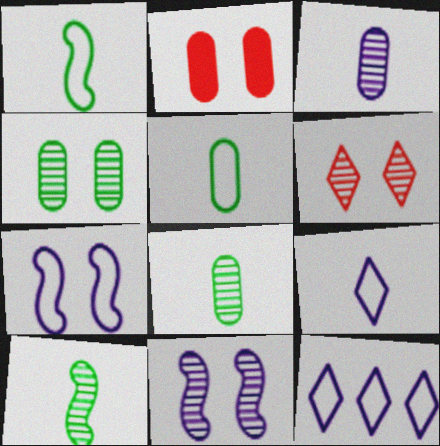[[2, 10, 12], 
[4, 6, 11]]